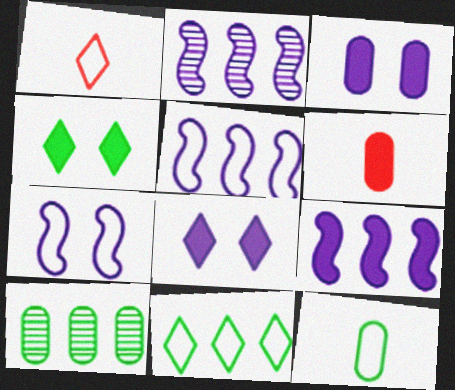[[2, 5, 9], 
[4, 6, 9]]